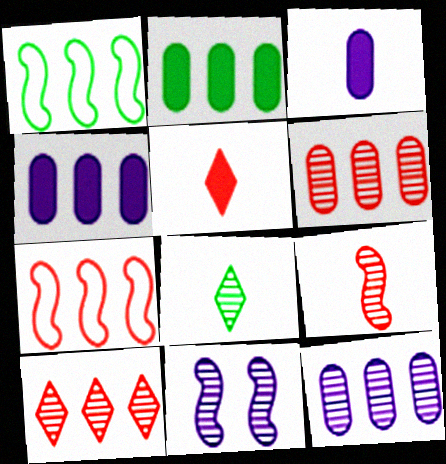[[1, 4, 10], 
[6, 8, 11]]